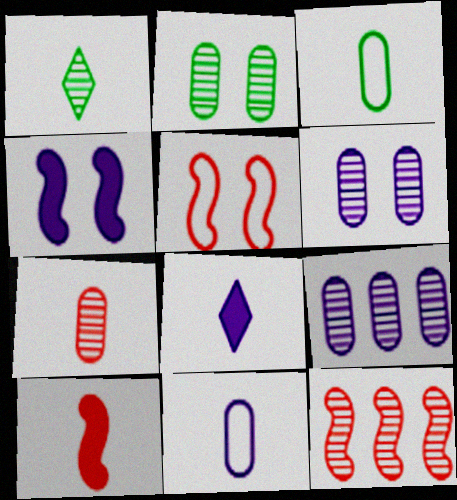[[1, 6, 12], 
[1, 10, 11], 
[2, 7, 9], 
[5, 10, 12]]